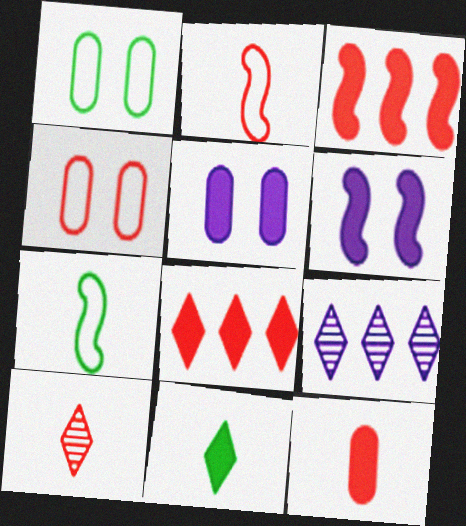[[2, 10, 12], 
[3, 4, 10], 
[3, 5, 11]]